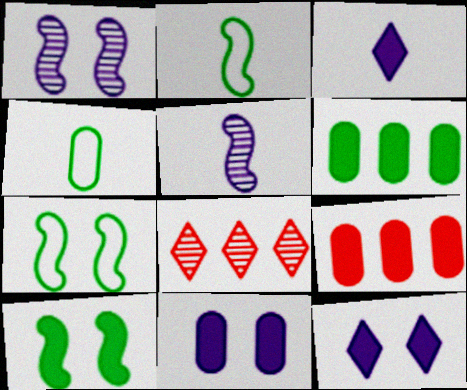[[2, 8, 11], 
[3, 9, 10]]